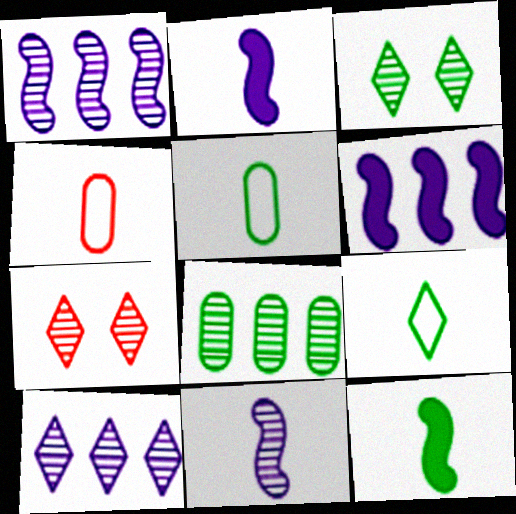[[3, 4, 6], 
[5, 6, 7], 
[7, 8, 11]]